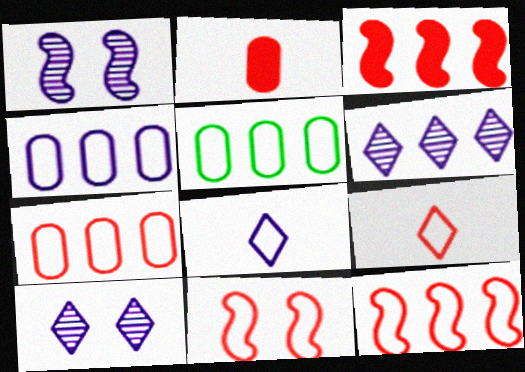[[3, 5, 6], 
[4, 5, 7], 
[5, 8, 11], 
[7, 9, 11]]